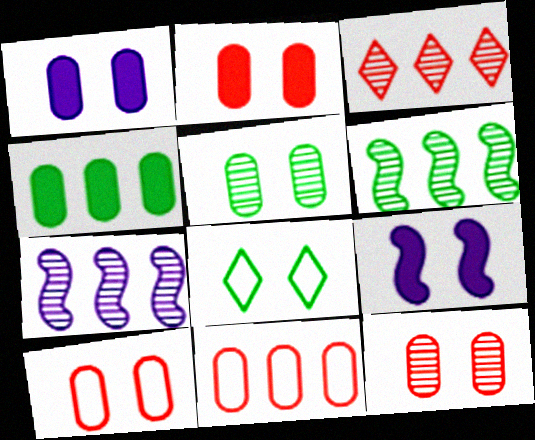[[1, 5, 10], 
[2, 10, 12], 
[8, 9, 12]]